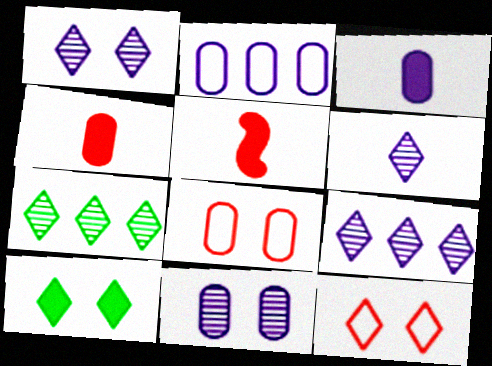[[1, 6, 9], 
[1, 10, 12], 
[2, 3, 11]]